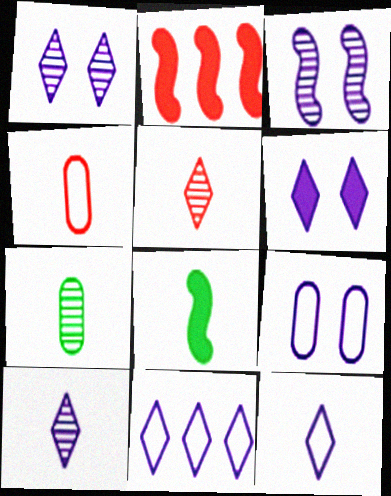[[3, 6, 9], 
[4, 8, 10], 
[6, 10, 11]]